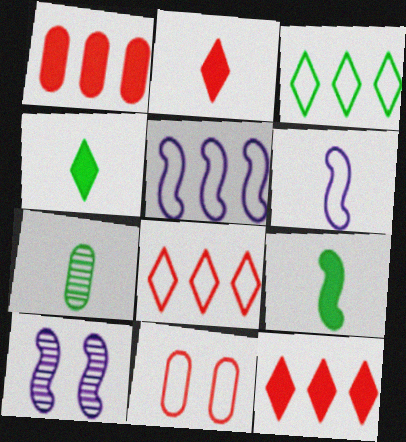[[2, 6, 7], 
[3, 6, 11]]